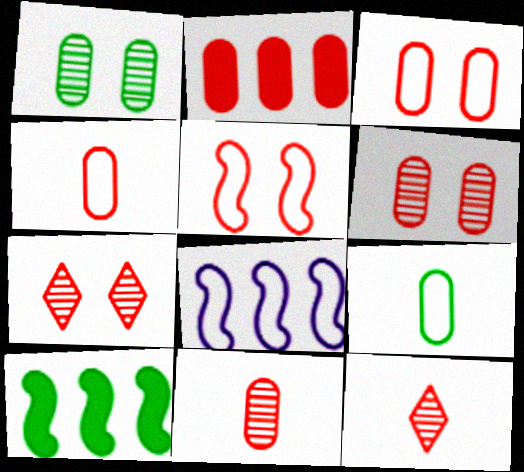[[2, 3, 11], 
[2, 4, 6], 
[2, 5, 12]]